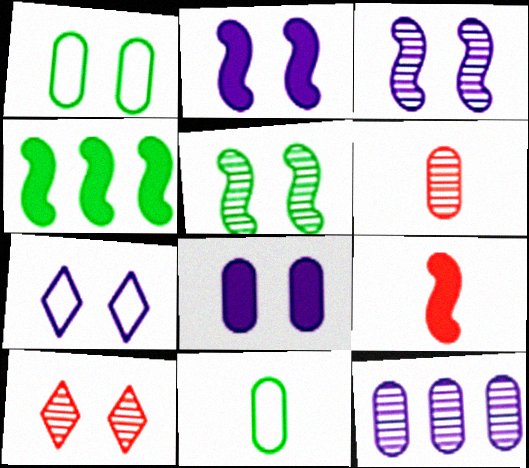[[1, 2, 10], 
[2, 4, 9], 
[3, 7, 8], 
[4, 6, 7]]